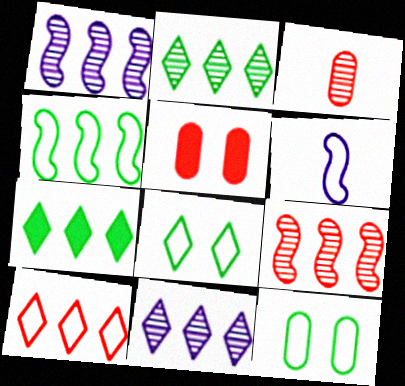[[2, 5, 6], 
[6, 10, 12], 
[7, 10, 11]]